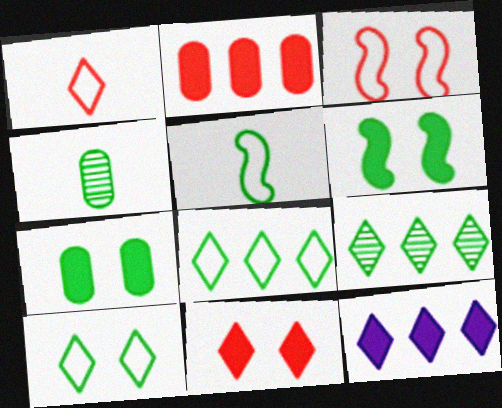[[3, 4, 12], 
[4, 6, 8], 
[5, 7, 9]]